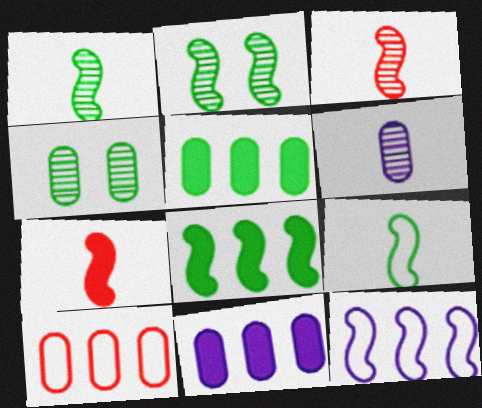[[2, 7, 12], 
[2, 8, 9]]